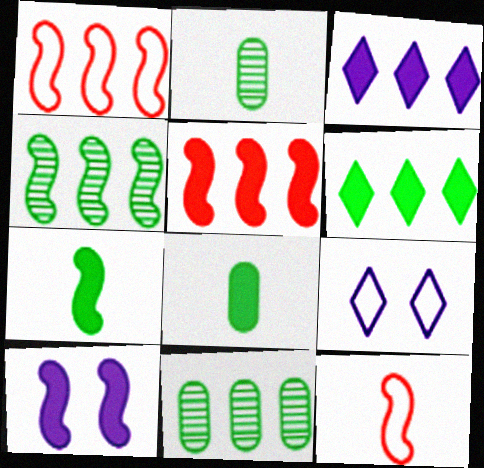[[1, 3, 11], 
[2, 5, 9], 
[4, 10, 12], 
[5, 7, 10]]